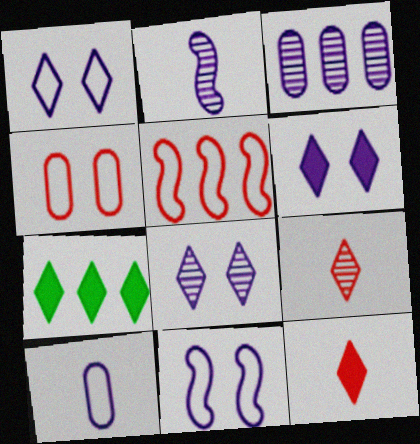[[1, 6, 8], 
[1, 7, 9], 
[2, 3, 8], 
[2, 4, 7], 
[3, 5, 7], 
[6, 7, 12]]